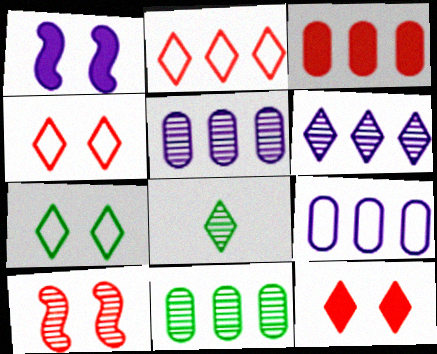[[3, 9, 11], 
[5, 8, 10]]